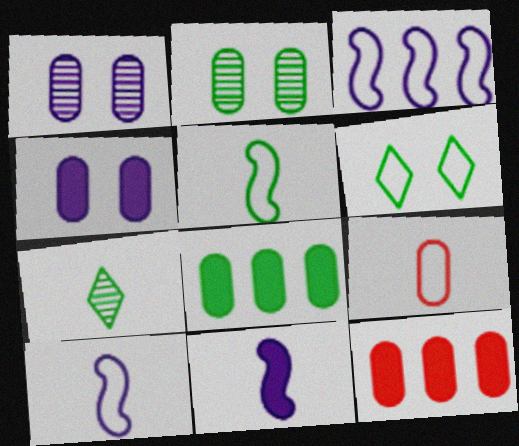[[1, 8, 9], 
[3, 6, 9], 
[7, 9, 11]]